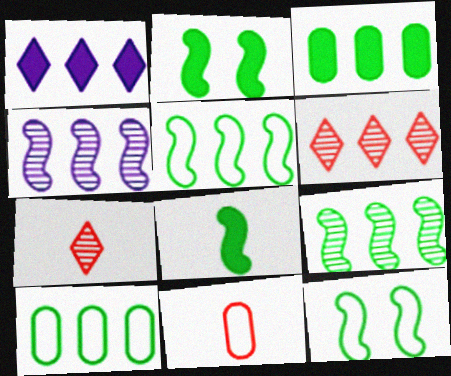[[8, 9, 12]]